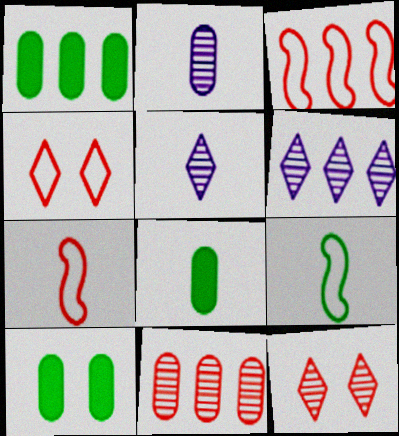[[1, 3, 6], 
[1, 8, 10], 
[3, 5, 10], 
[5, 7, 8], 
[6, 7, 10]]